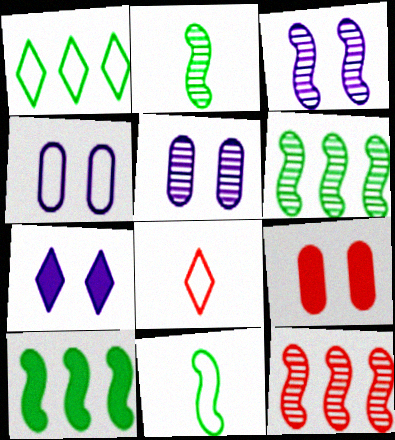[[2, 3, 12], 
[3, 4, 7], 
[5, 8, 10], 
[8, 9, 12]]